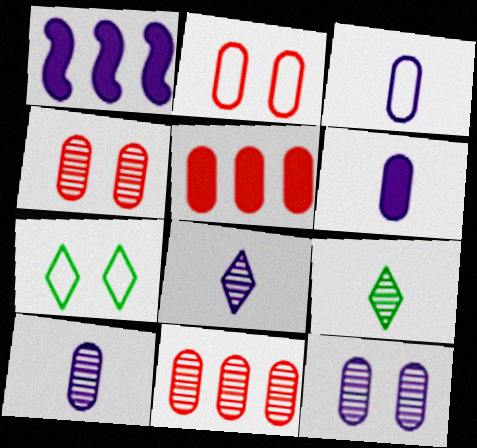[[1, 2, 9], 
[3, 6, 10]]